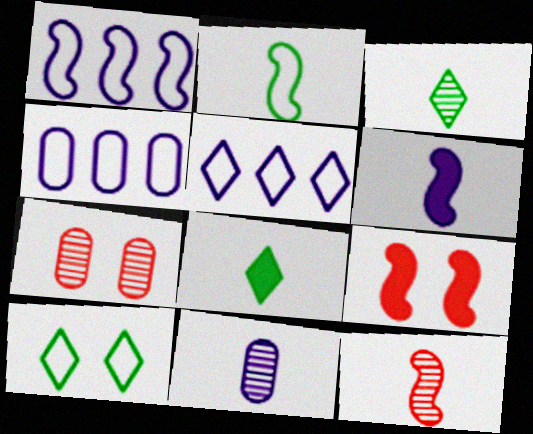[[1, 4, 5], 
[1, 7, 8], 
[2, 6, 12], 
[3, 4, 9], 
[3, 11, 12]]